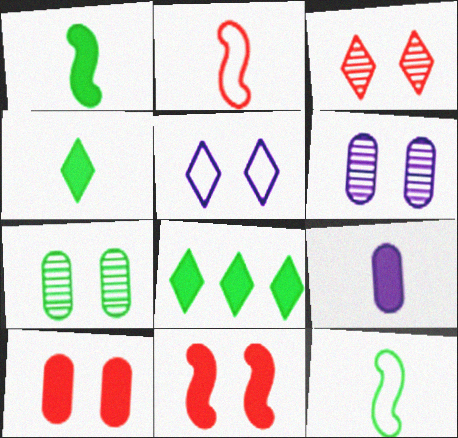[[2, 6, 8], 
[5, 7, 11], 
[7, 8, 12], 
[8, 9, 11]]